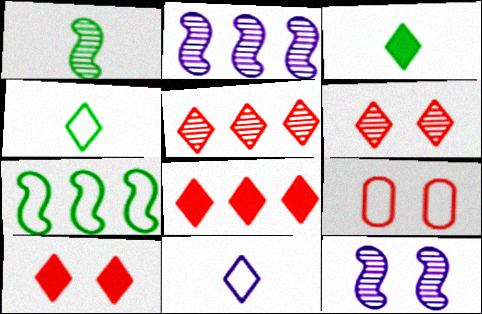[[2, 3, 9], 
[7, 9, 11]]